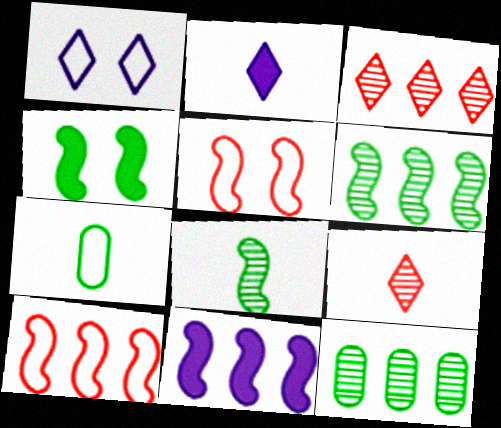[[1, 7, 10], 
[2, 5, 12], 
[5, 8, 11], 
[6, 10, 11]]